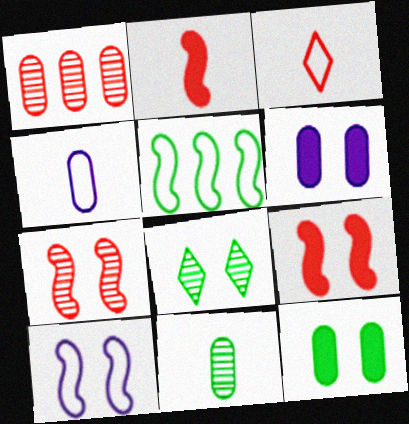[[1, 3, 9], 
[1, 4, 12]]